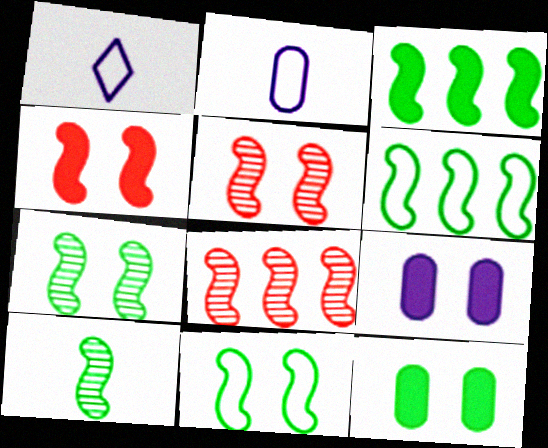[[1, 8, 12], 
[3, 10, 11]]